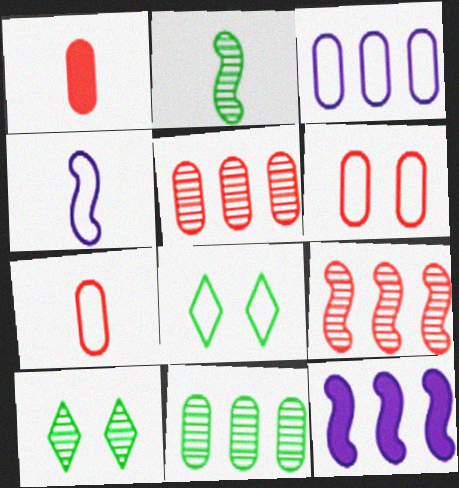[[1, 5, 6], 
[2, 10, 11], 
[7, 10, 12]]